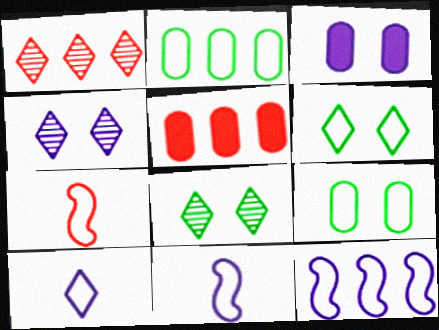[[5, 8, 11]]